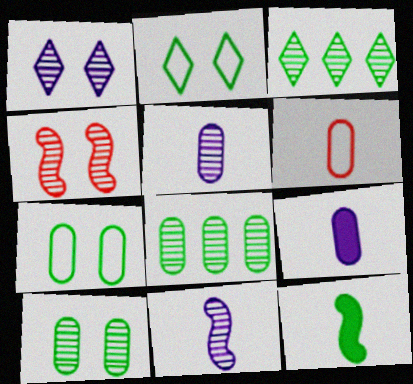[[1, 4, 10], 
[2, 8, 12], 
[3, 4, 5], 
[3, 7, 12]]